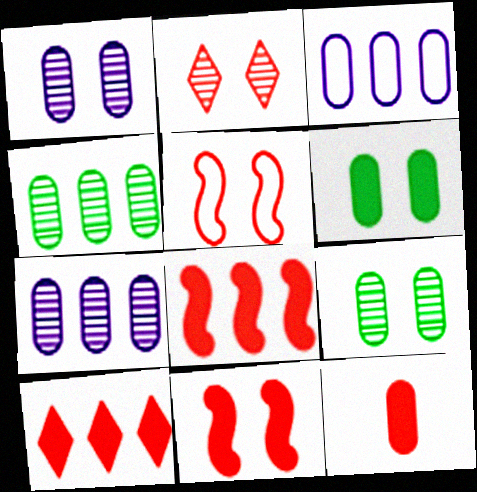[[3, 9, 12], 
[10, 11, 12]]